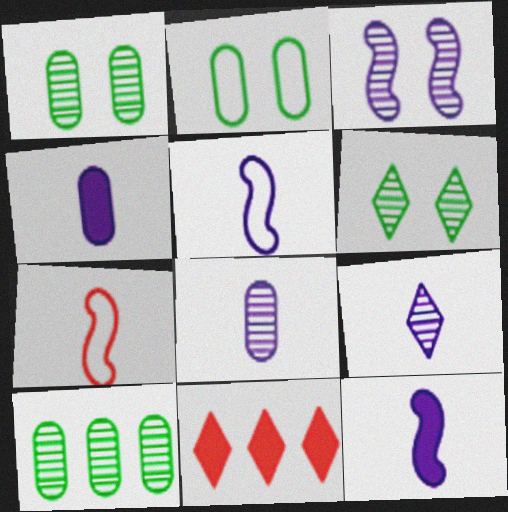[[1, 5, 11], 
[4, 5, 9]]